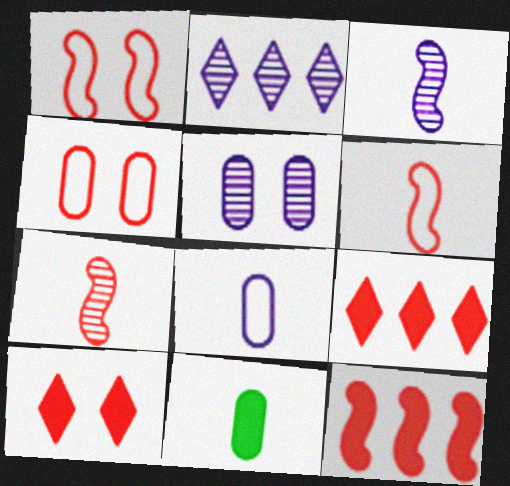[[1, 2, 11], 
[1, 7, 12], 
[2, 3, 5], 
[4, 7, 9]]